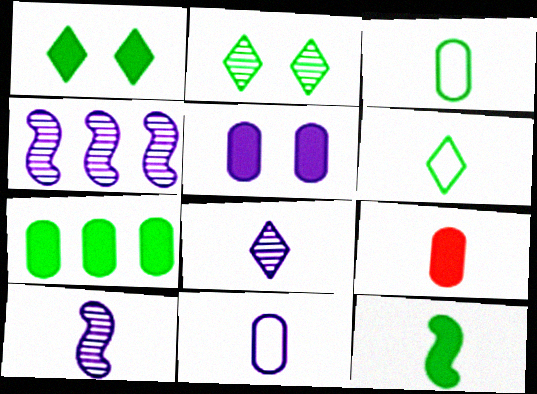[[1, 7, 12], 
[5, 7, 9], 
[6, 9, 10]]